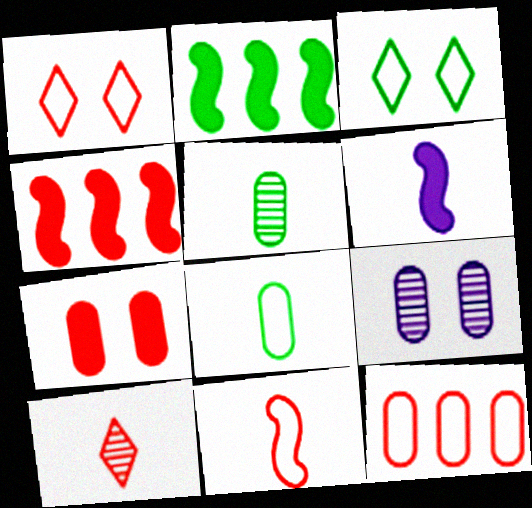[[1, 11, 12], 
[2, 3, 5], 
[6, 8, 10]]